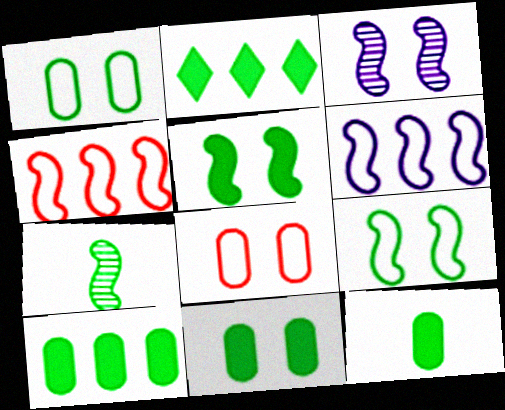[[1, 2, 7], 
[2, 5, 12], 
[10, 11, 12]]